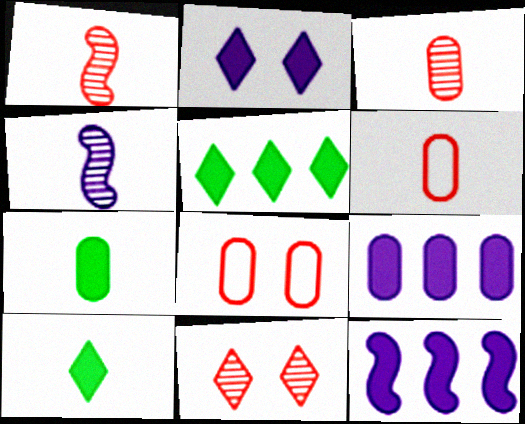[[4, 5, 8], 
[4, 6, 10]]